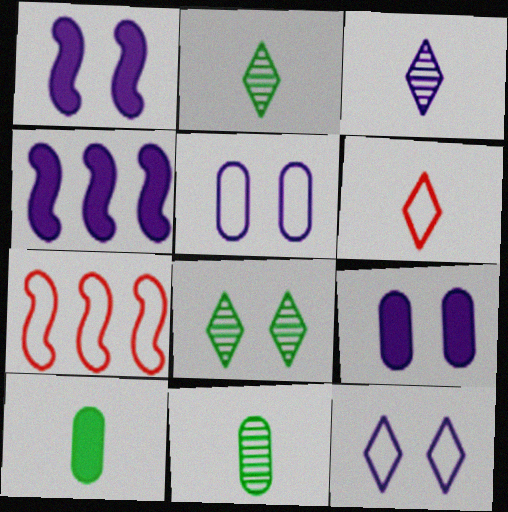[[2, 7, 9], 
[3, 4, 5]]